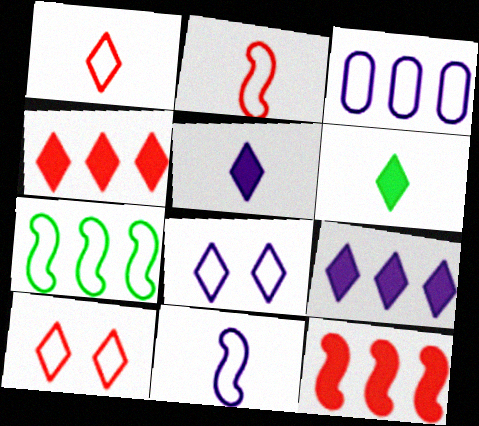[[3, 8, 11]]